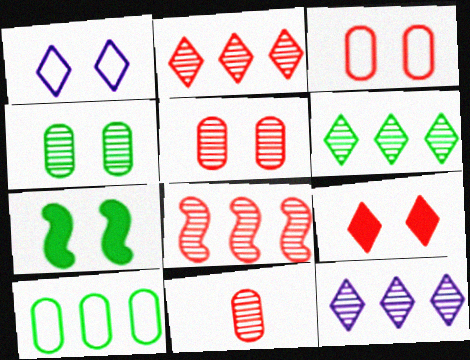[[1, 5, 7], 
[2, 6, 12]]